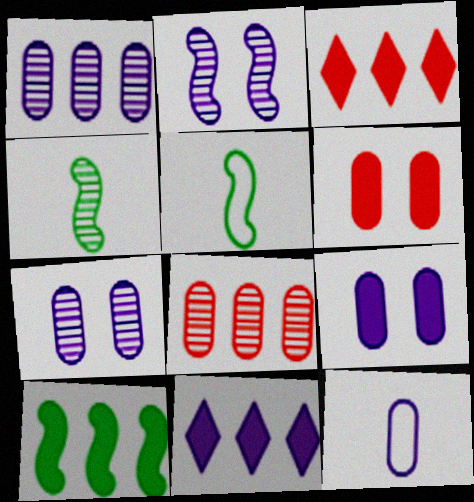[[1, 9, 12], 
[2, 11, 12], 
[3, 5, 7]]